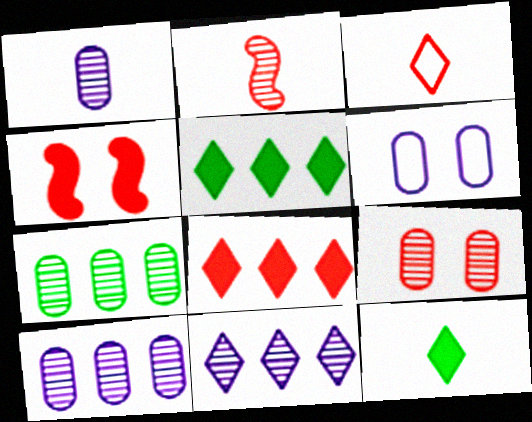[[1, 7, 9], 
[2, 5, 6]]